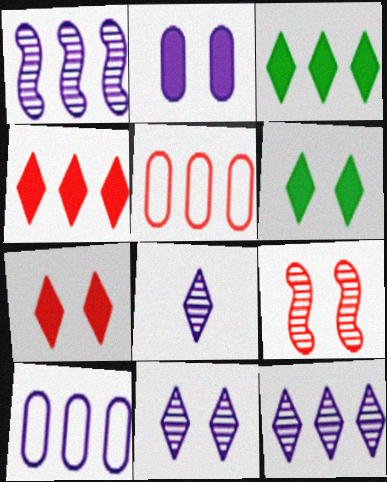[[1, 3, 5], 
[8, 11, 12]]